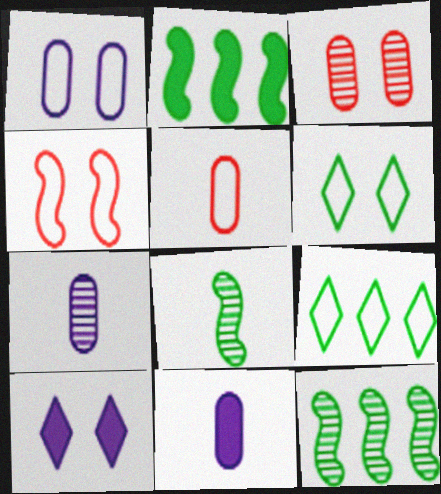[[1, 4, 6], 
[5, 10, 12]]